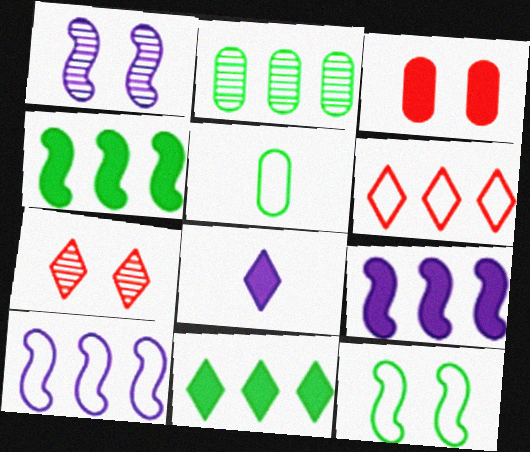[[2, 6, 9], 
[3, 4, 8], 
[5, 7, 9]]